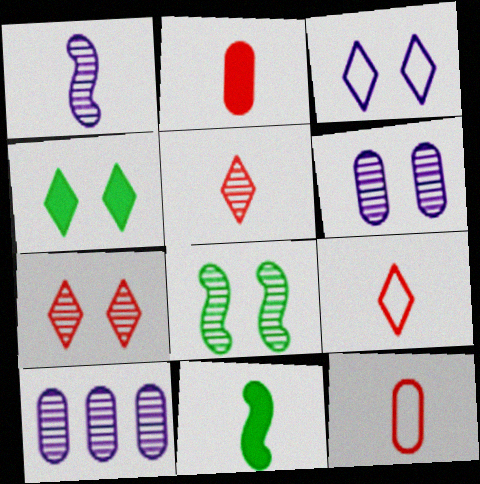[[3, 4, 7], 
[5, 8, 10], 
[6, 7, 8]]